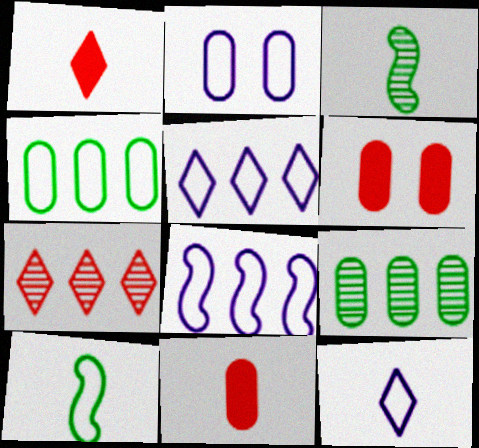[[2, 8, 12], 
[2, 9, 11], 
[3, 5, 6], 
[3, 11, 12]]